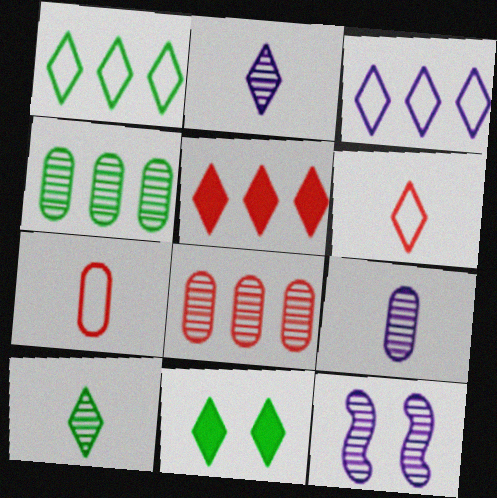[[1, 10, 11], 
[8, 10, 12]]